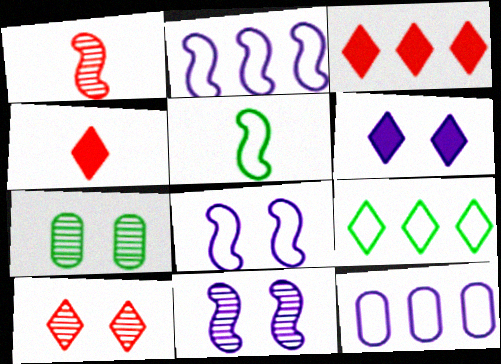[[2, 4, 7], 
[7, 10, 11]]